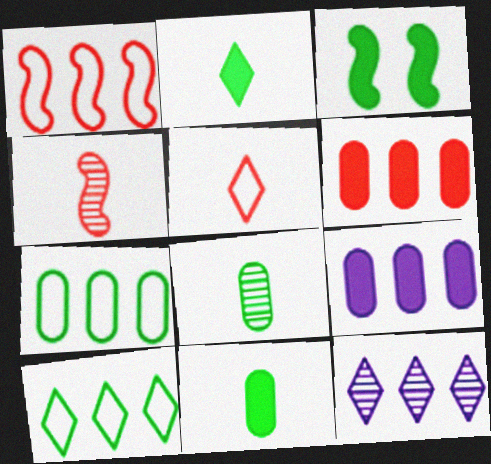[[3, 8, 10]]